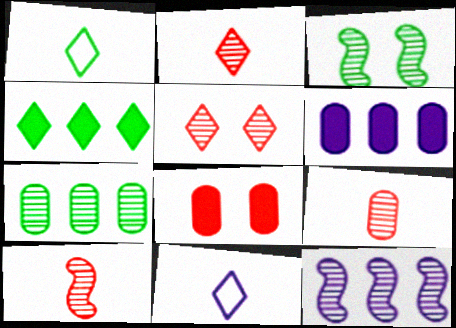[[1, 8, 12], 
[2, 9, 10], 
[3, 10, 12], 
[4, 5, 11]]